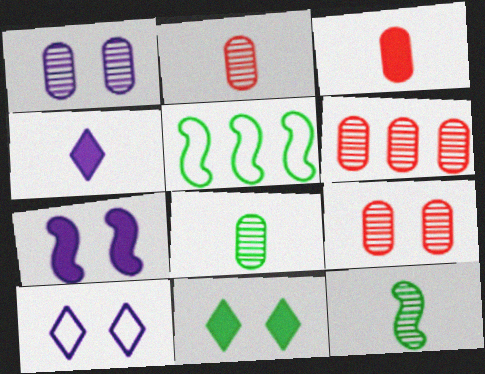[[1, 6, 8], 
[1, 7, 10], 
[2, 6, 9], 
[4, 5, 9], 
[5, 8, 11]]